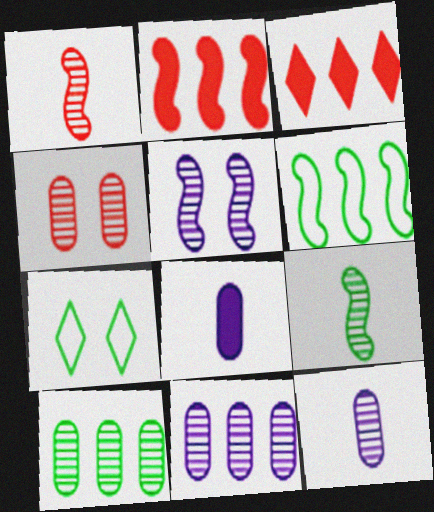[[2, 7, 12], 
[3, 6, 11], 
[4, 10, 12]]